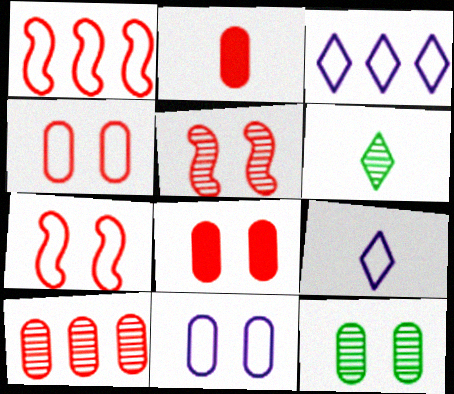[[2, 4, 10], 
[8, 11, 12]]